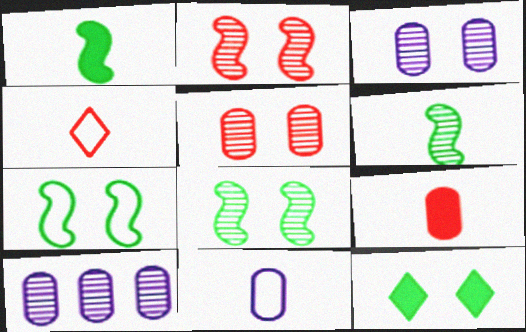[]